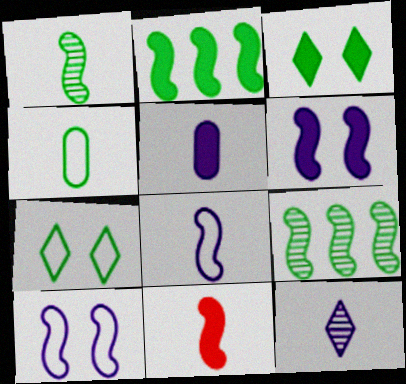[[1, 8, 11], 
[2, 6, 11], 
[3, 4, 9], 
[4, 11, 12], 
[5, 8, 12], 
[9, 10, 11]]